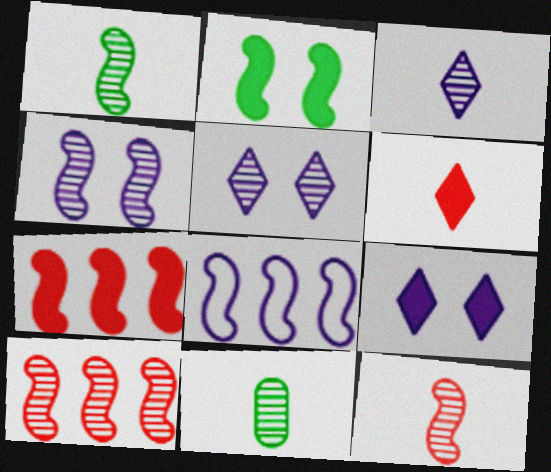[[1, 4, 10], 
[2, 8, 12], 
[3, 11, 12], 
[5, 10, 11]]